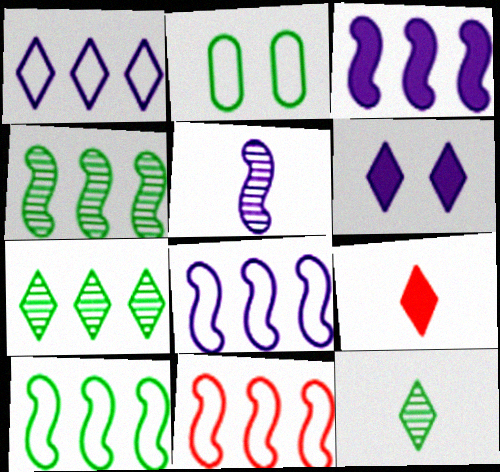[[3, 4, 11], 
[8, 10, 11]]